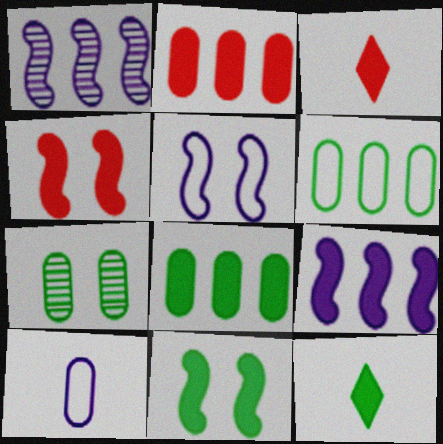[[2, 3, 4], 
[2, 7, 10], 
[8, 11, 12]]